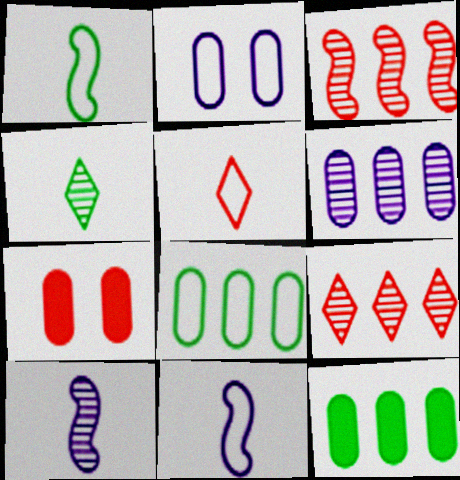[[3, 5, 7]]